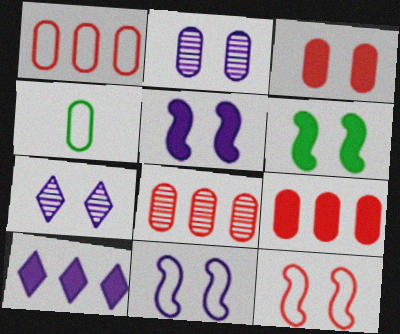[[1, 8, 9], 
[2, 4, 9]]